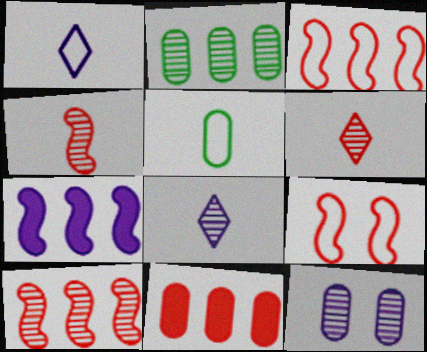[[1, 7, 12], 
[5, 11, 12], 
[6, 9, 11]]